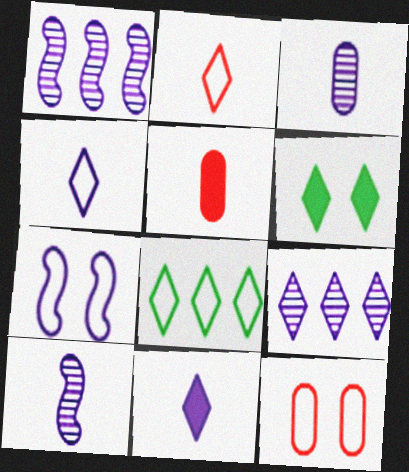[[2, 6, 9]]